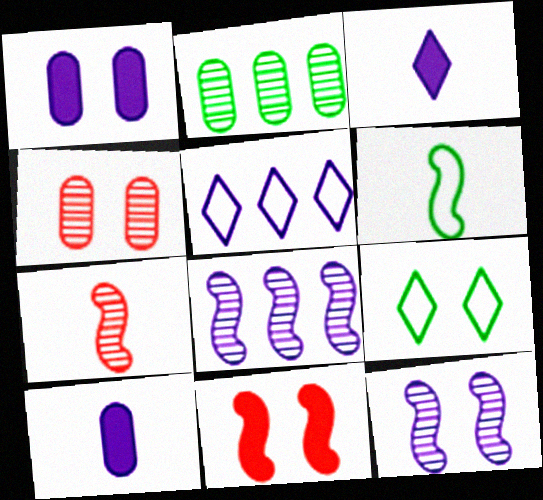[[5, 10, 12], 
[6, 8, 11]]